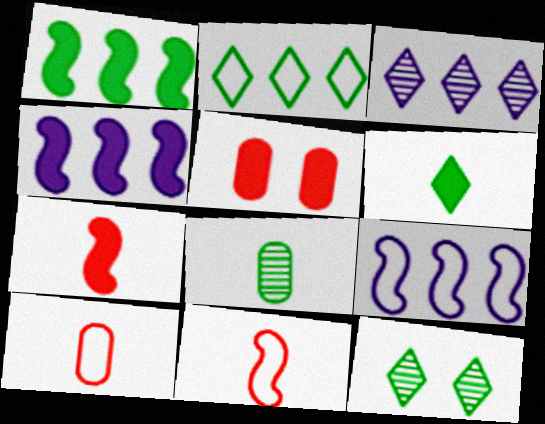[[2, 6, 12], 
[4, 5, 6], 
[4, 10, 12]]